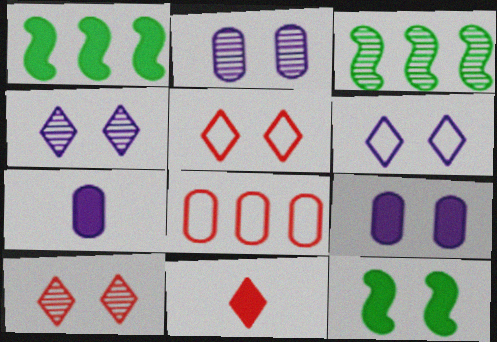[[1, 9, 11], 
[2, 5, 12], 
[3, 5, 7]]